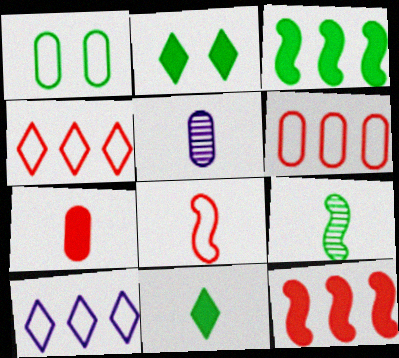[[1, 8, 10], 
[5, 8, 11]]